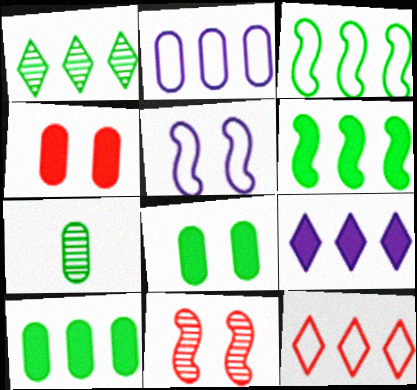[[1, 3, 10], 
[1, 9, 12], 
[2, 3, 12], 
[2, 4, 7]]